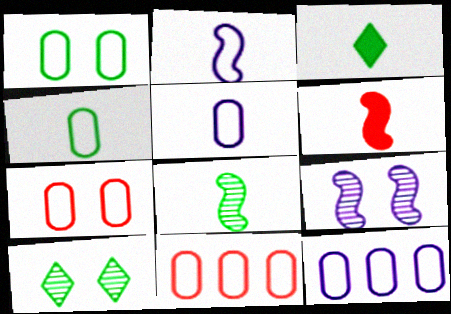[[1, 5, 11], 
[2, 6, 8], 
[3, 4, 8], 
[3, 9, 11], 
[4, 7, 12], 
[6, 10, 12]]